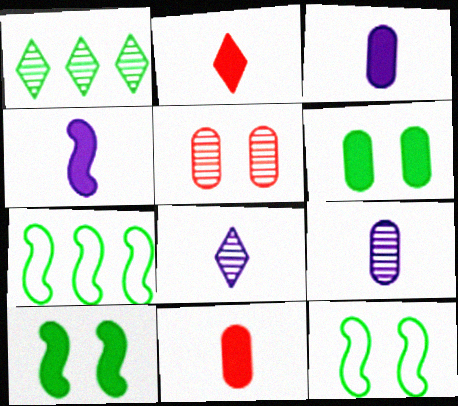[]